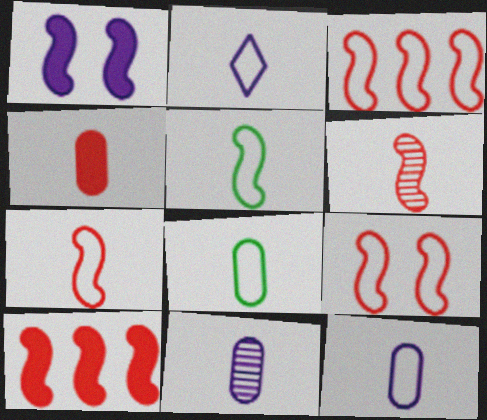[[2, 7, 8], 
[3, 7, 9], 
[4, 8, 11], 
[6, 9, 10]]